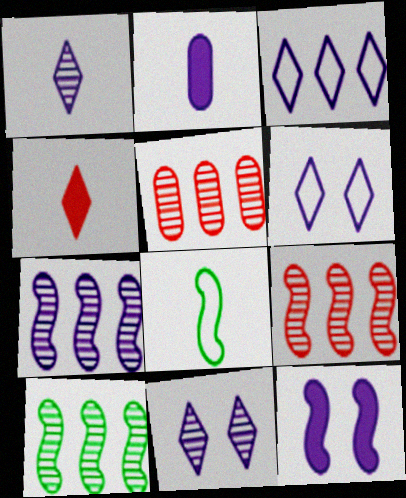[[2, 6, 7], 
[7, 9, 10], 
[8, 9, 12]]